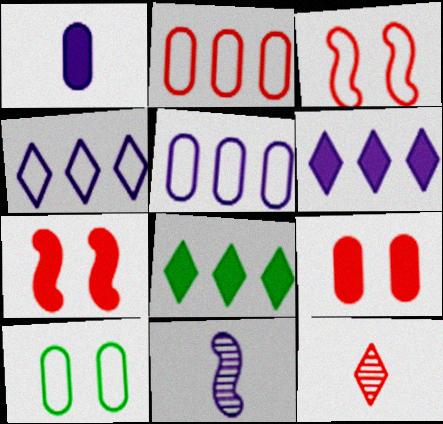[[1, 7, 8], 
[2, 7, 12]]